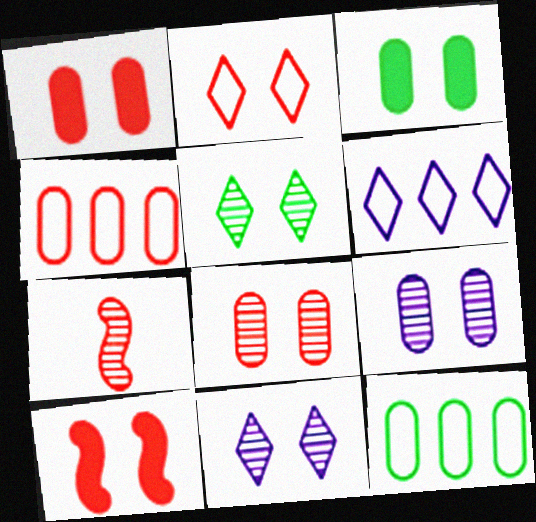[[2, 8, 10], 
[3, 6, 7]]